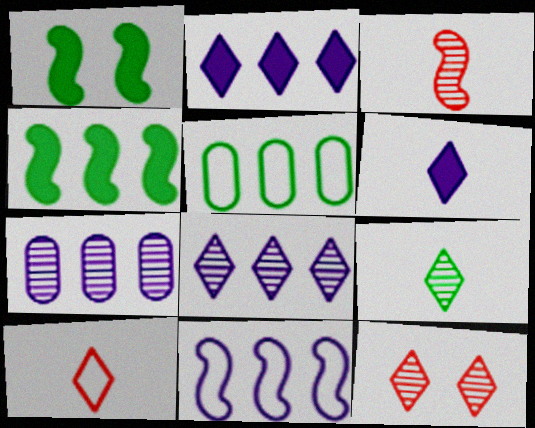[[1, 3, 11], 
[1, 5, 9], 
[1, 7, 10], 
[2, 7, 11], 
[6, 9, 10], 
[8, 9, 12]]